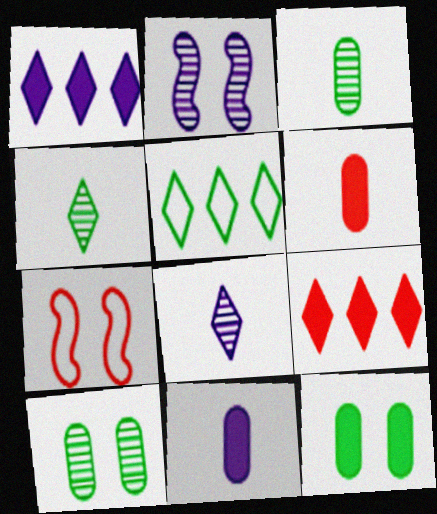[[1, 3, 7], 
[2, 5, 6]]